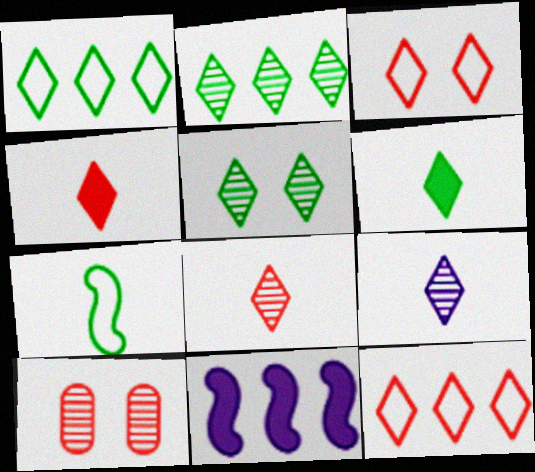[[1, 5, 6]]